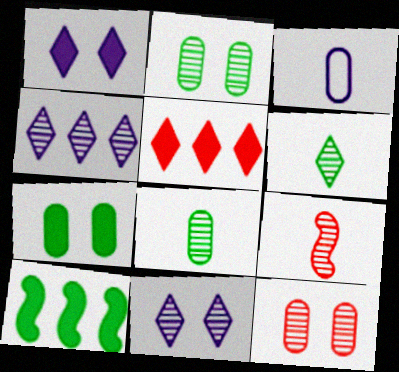[[2, 4, 9]]